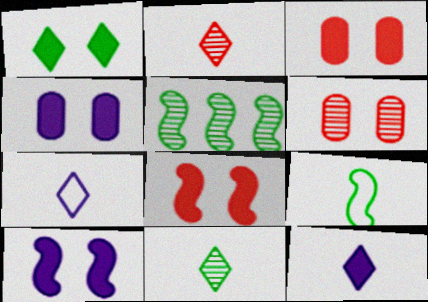[[1, 3, 10], 
[1, 4, 8], 
[3, 5, 7]]